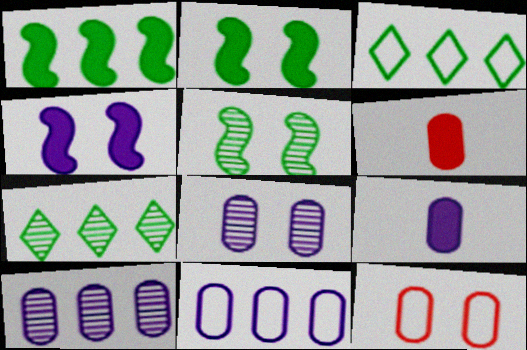[[8, 9, 11]]